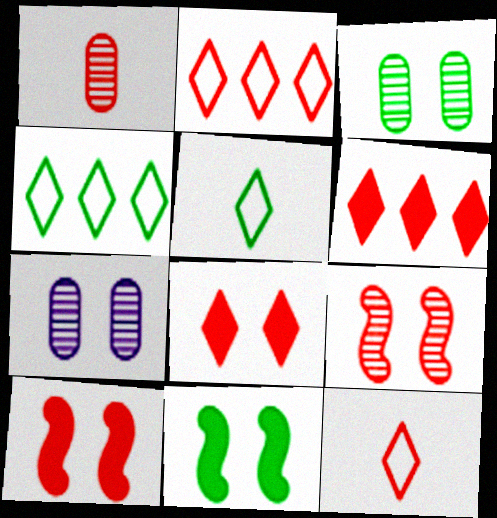[[1, 2, 10]]